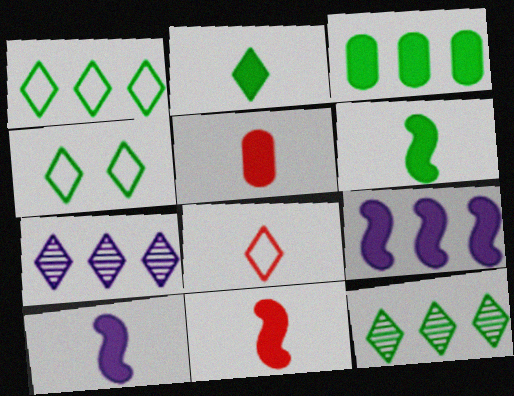[[2, 4, 12], 
[2, 5, 10], 
[6, 10, 11]]